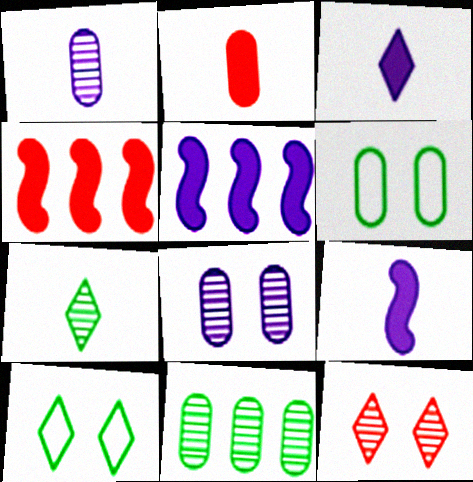[[1, 4, 10]]